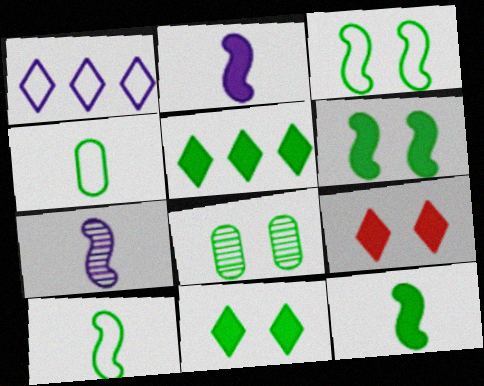[[3, 8, 11], 
[5, 8, 10]]